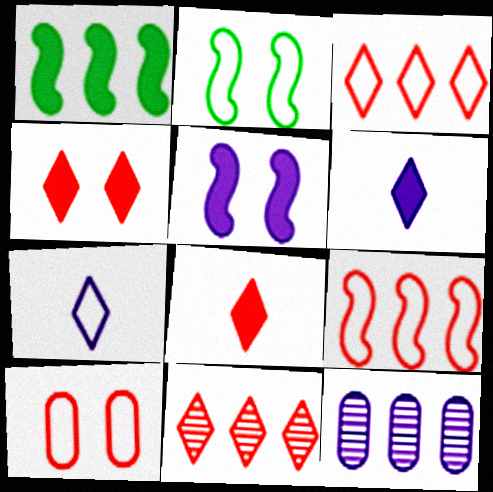[[1, 3, 12], 
[2, 8, 12], 
[5, 7, 12]]